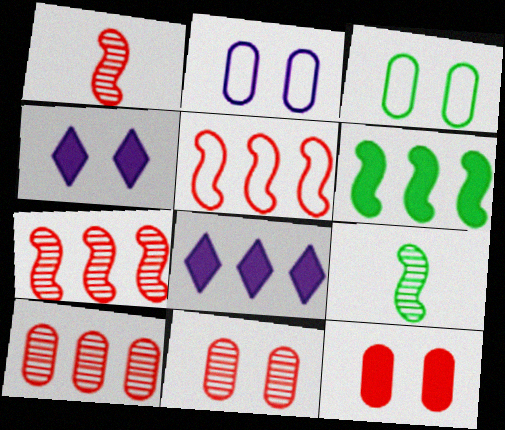[[1, 3, 8]]